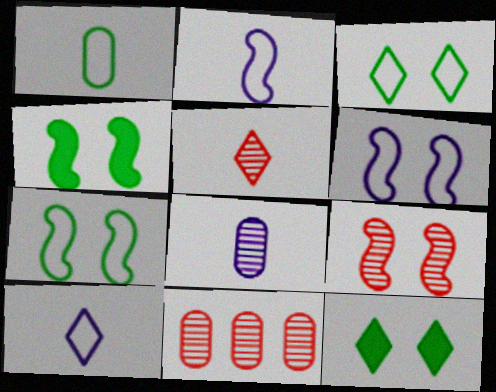[[2, 11, 12], 
[4, 6, 9], 
[4, 10, 11], 
[5, 9, 11]]